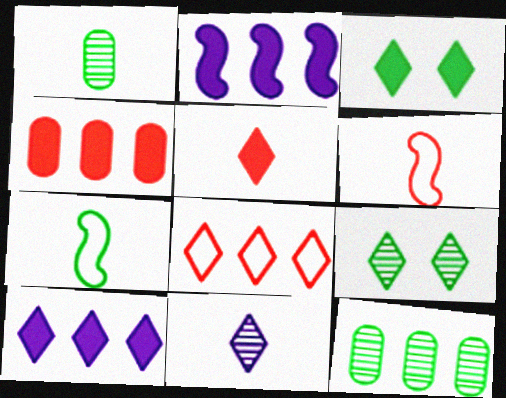[[2, 8, 12], 
[3, 5, 10], 
[3, 7, 12], 
[3, 8, 11]]